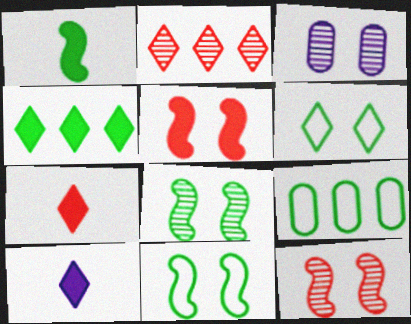[[2, 6, 10], 
[3, 5, 6], 
[9, 10, 12]]